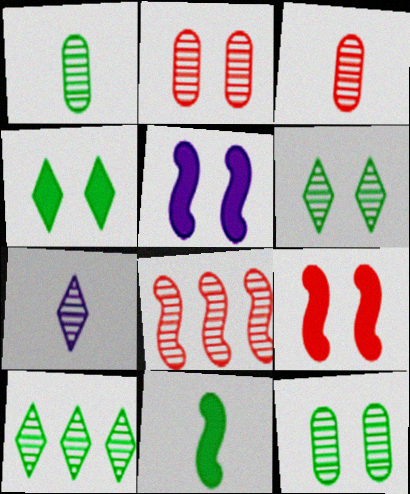[[7, 8, 12]]